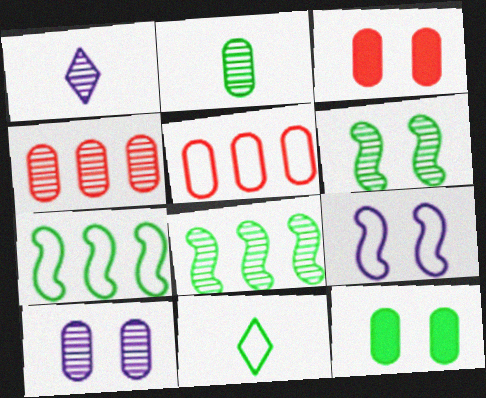[[1, 3, 7], 
[1, 4, 6], 
[2, 4, 10], 
[5, 9, 11], 
[8, 11, 12]]